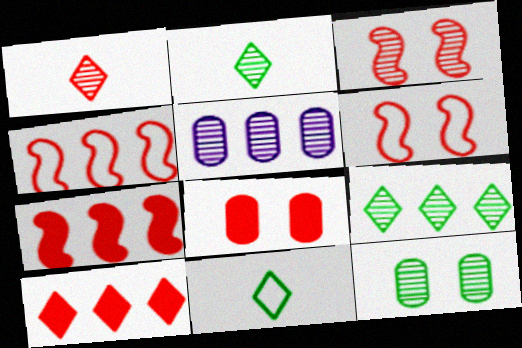[[1, 4, 8], 
[2, 3, 5]]